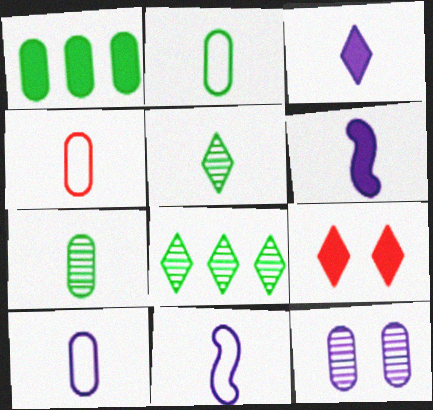[[1, 4, 12], 
[1, 6, 9], 
[2, 4, 10], 
[4, 5, 6]]